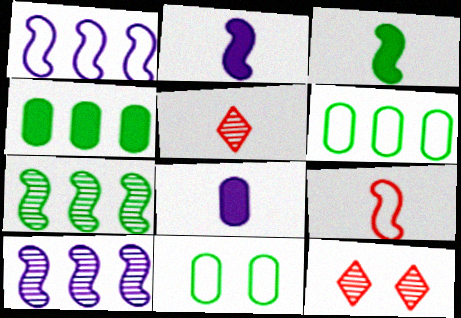[[2, 6, 12]]